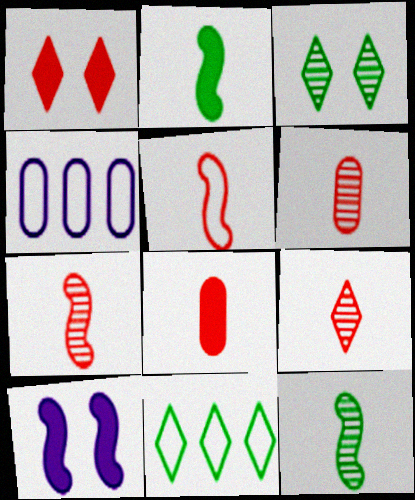[[1, 4, 12], 
[5, 8, 9], 
[6, 7, 9], 
[6, 10, 11]]